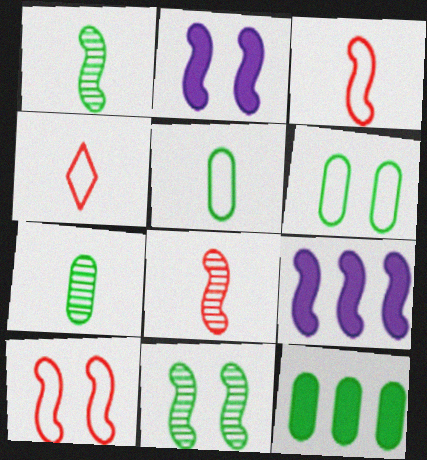[[1, 9, 10], 
[2, 10, 11], 
[3, 9, 11], 
[6, 7, 12]]